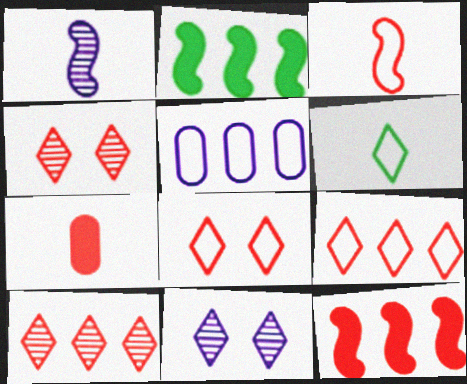[[1, 6, 7], 
[2, 5, 10]]